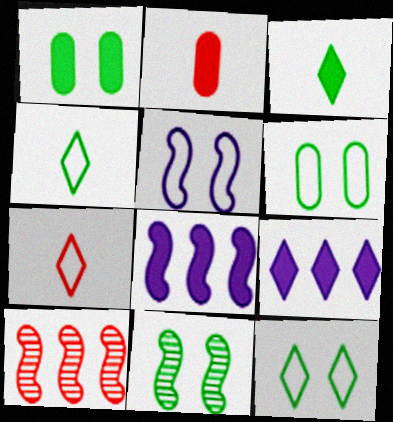[[1, 11, 12]]